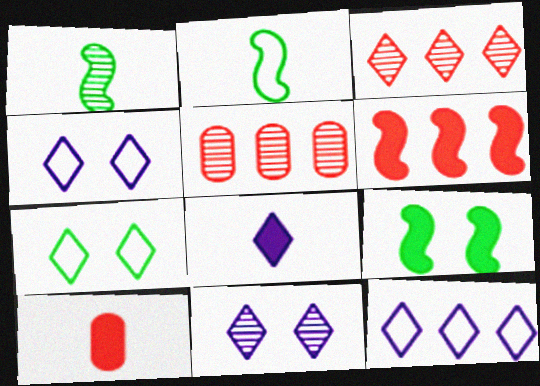[[1, 5, 11], 
[3, 7, 8], 
[8, 11, 12]]